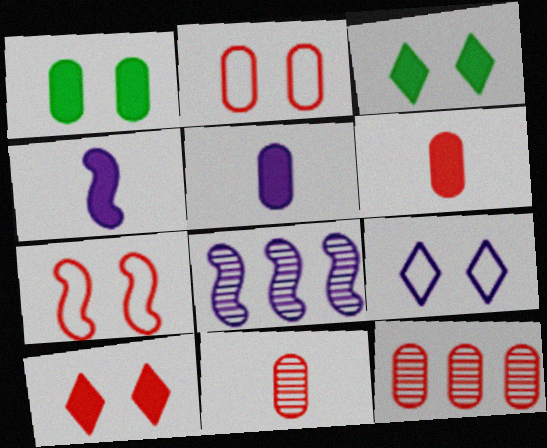[[2, 6, 12], 
[5, 8, 9]]